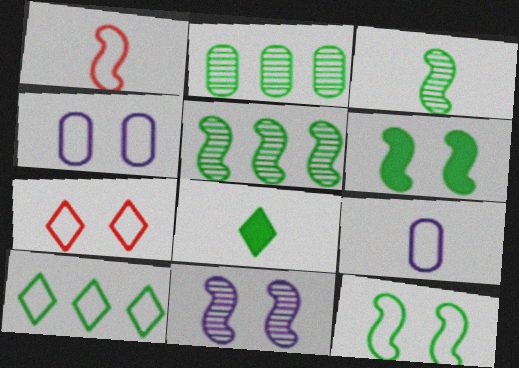[[1, 4, 10], 
[2, 8, 12], 
[4, 7, 12]]